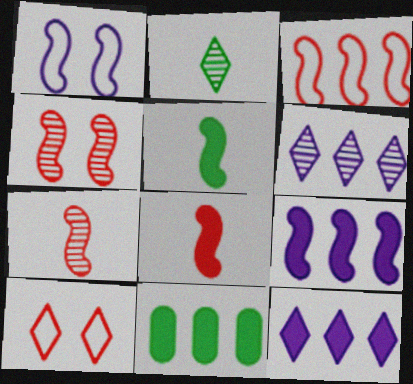[[2, 10, 12], 
[3, 4, 8], 
[3, 6, 11]]